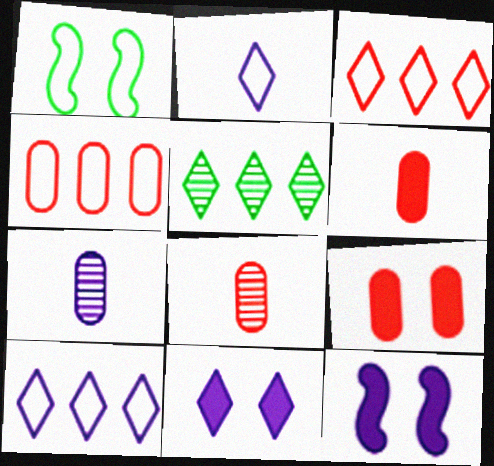[[1, 2, 4], 
[4, 8, 9], 
[7, 10, 12]]